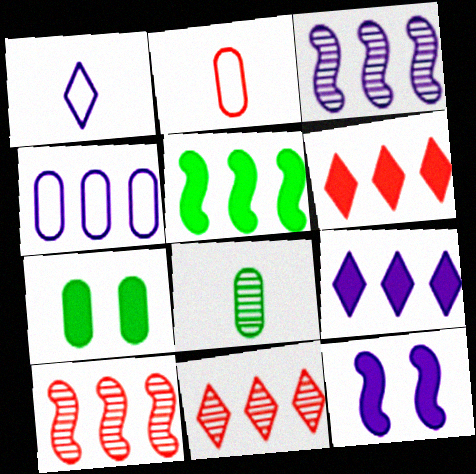[[1, 7, 10], 
[3, 4, 9], 
[4, 5, 11]]